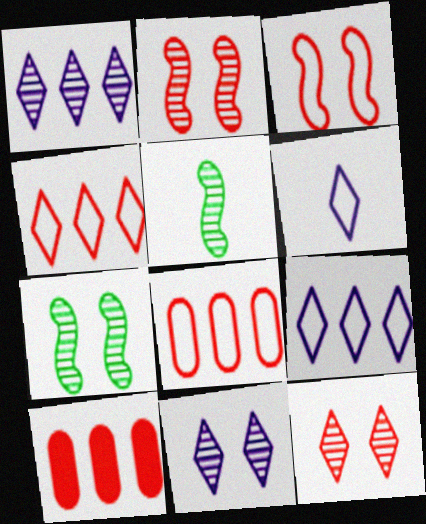[[6, 7, 10]]